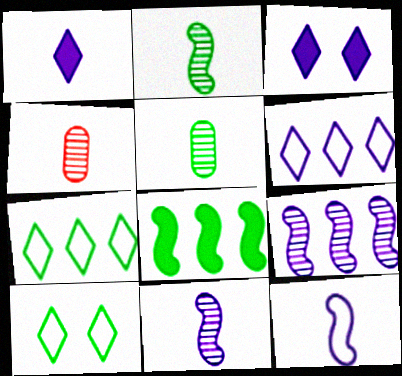[[5, 8, 10]]